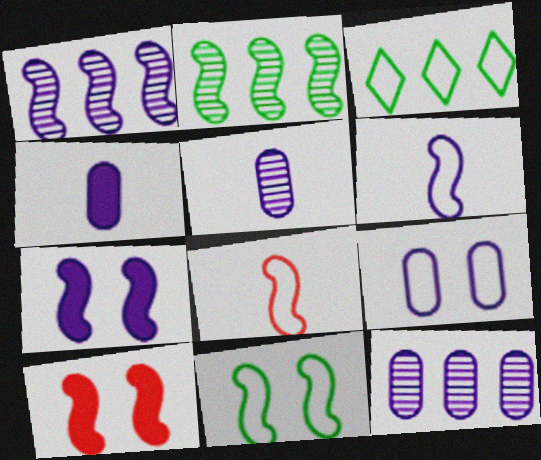[[1, 6, 7], 
[2, 6, 10], 
[2, 7, 8], 
[3, 5, 10], 
[3, 8, 9], 
[4, 9, 12]]